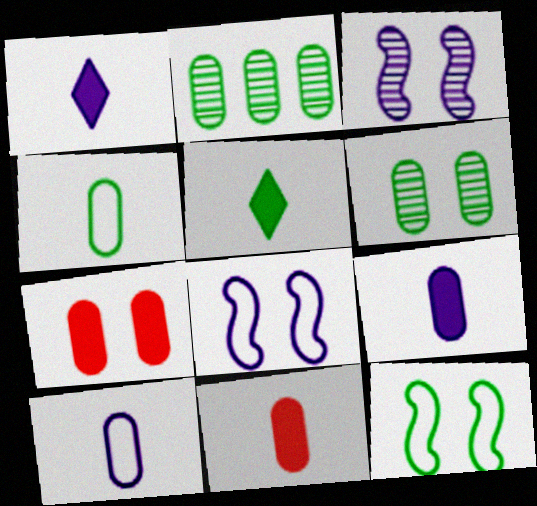[[2, 5, 12], 
[2, 7, 10]]